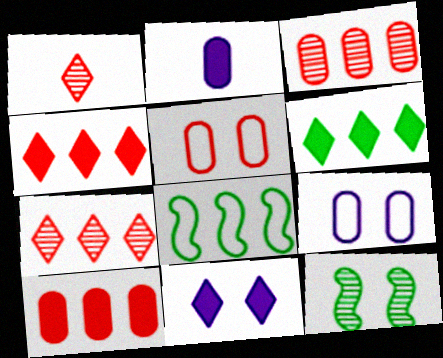[[5, 11, 12]]